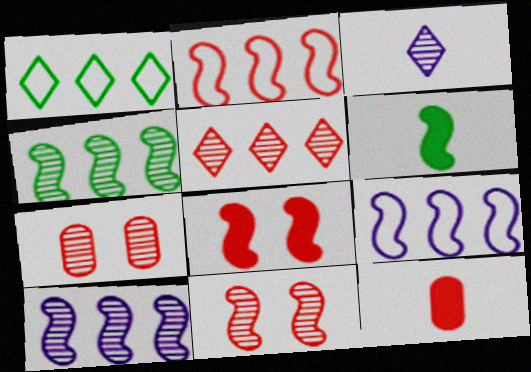[[3, 4, 7], 
[6, 9, 11]]